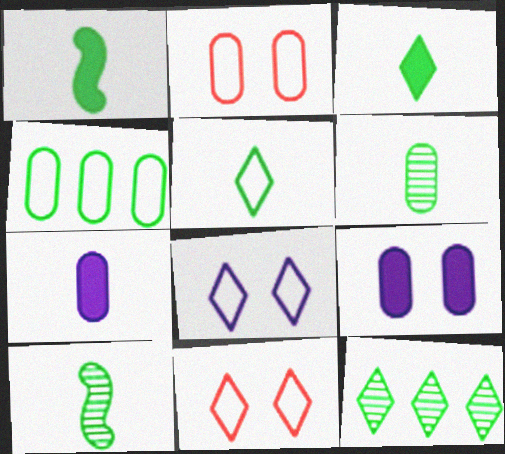[[1, 5, 6]]